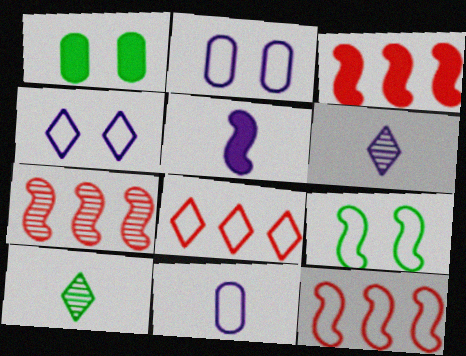[[1, 6, 12], 
[2, 3, 10], 
[3, 7, 12], 
[5, 6, 11], 
[5, 7, 9], 
[8, 9, 11]]